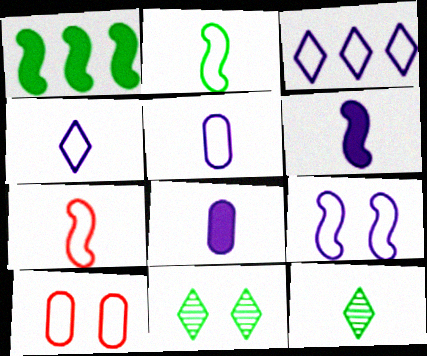[[2, 3, 10], 
[3, 5, 9], 
[7, 8, 12]]